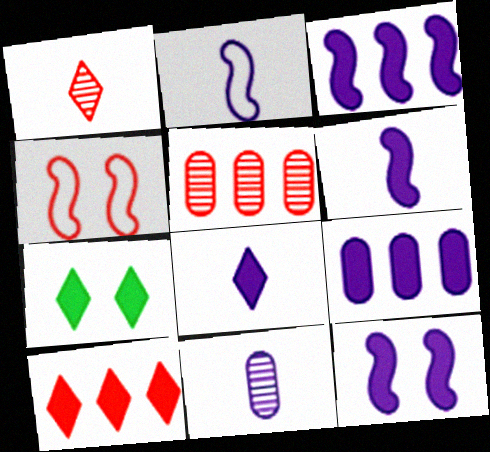[[2, 5, 7], 
[2, 8, 11], 
[3, 6, 12], 
[7, 8, 10], 
[8, 9, 12]]